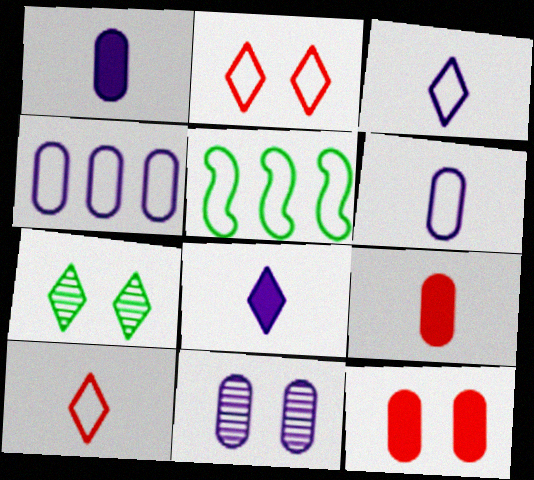[[1, 4, 11], 
[2, 5, 6]]